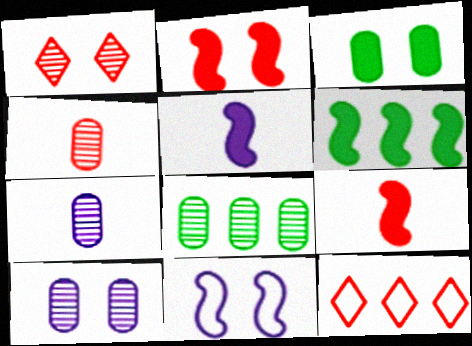[[1, 3, 11], 
[2, 4, 12], 
[2, 5, 6], 
[4, 8, 10]]